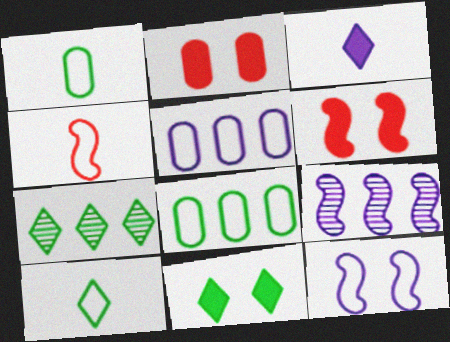[[2, 9, 10], 
[7, 10, 11]]